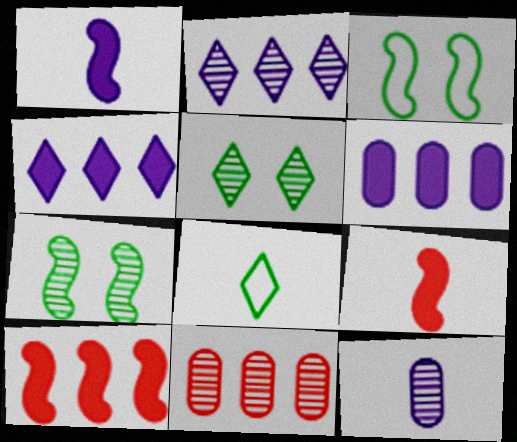[[8, 9, 12]]